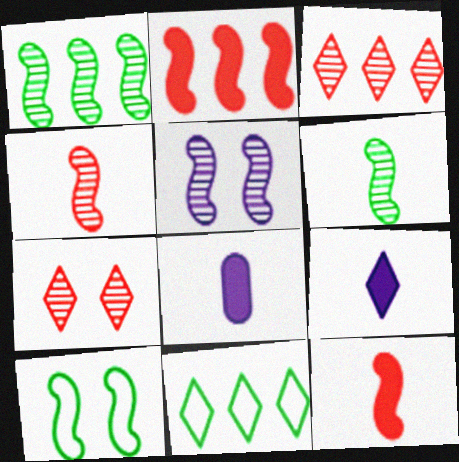[[1, 4, 5], 
[3, 8, 10], 
[7, 9, 11]]